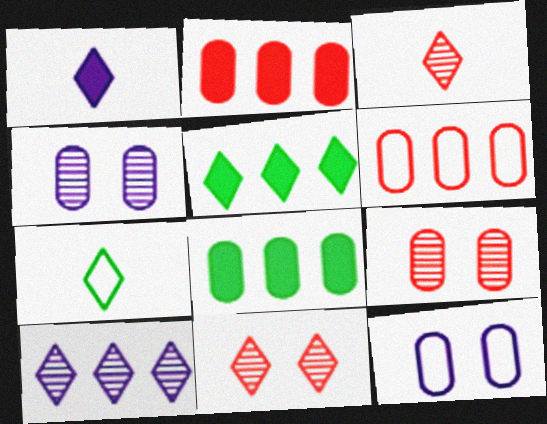[[1, 3, 7]]